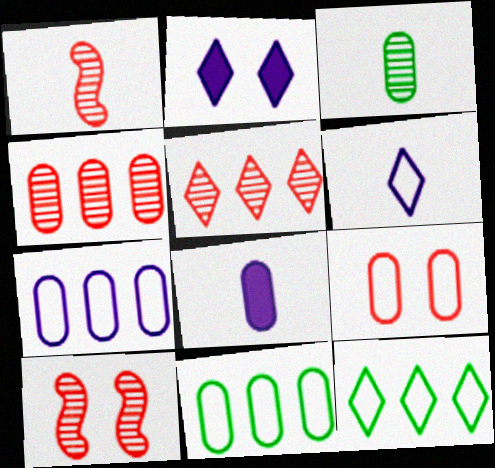[[1, 2, 11], 
[8, 10, 12]]